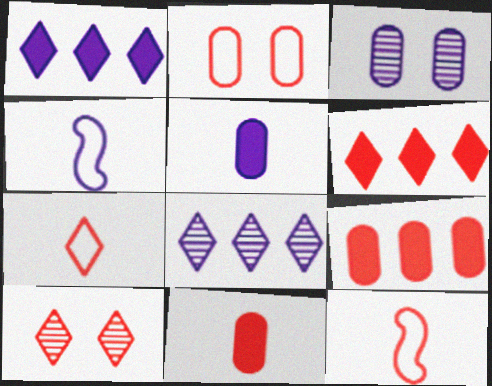[[1, 3, 4], 
[6, 7, 10], 
[9, 10, 12]]